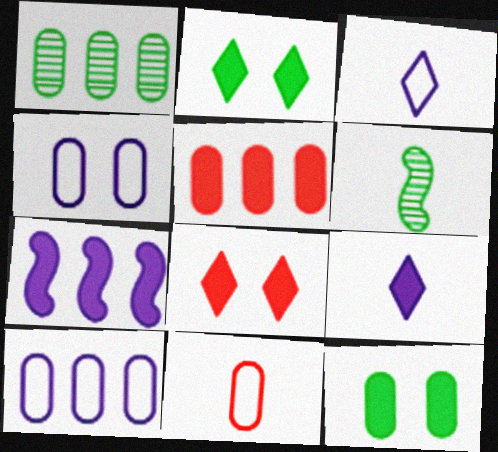[[1, 5, 10], 
[6, 8, 10], 
[6, 9, 11]]